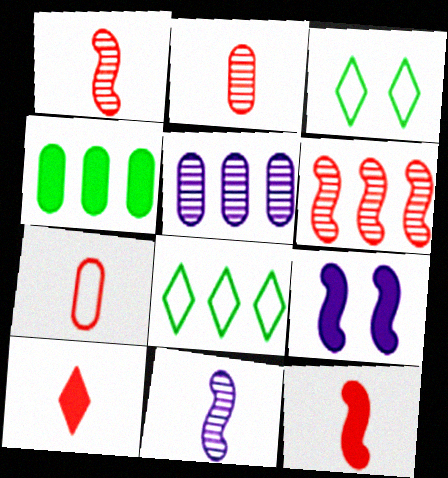[[1, 7, 10], 
[2, 8, 9], 
[3, 5, 12], 
[4, 9, 10]]